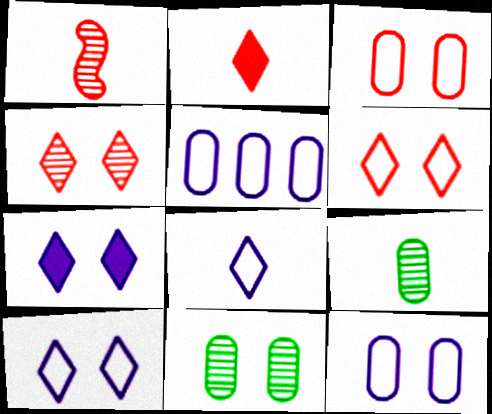[]